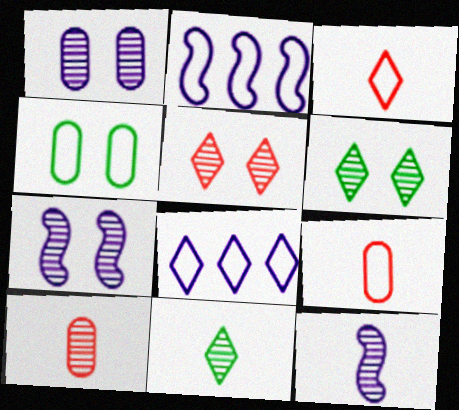[[2, 3, 4], 
[10, 11, 12]]